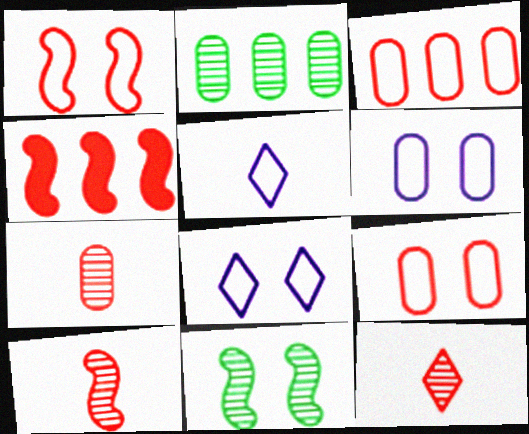[[1, 4, 10], 
[4, 9, 12], 
[7, 10, 12]]